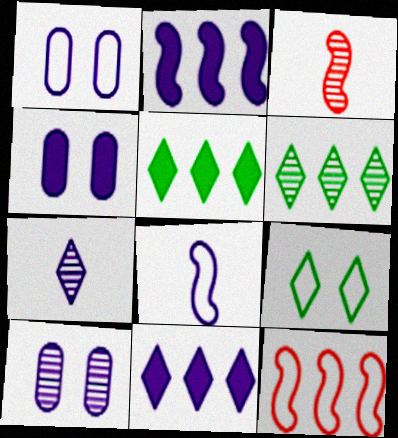[[1, 2, 7], 
[1, 3, 5], 
[1, 4, 10], 
[3, 6, 10], 
[8, 10, 11]]